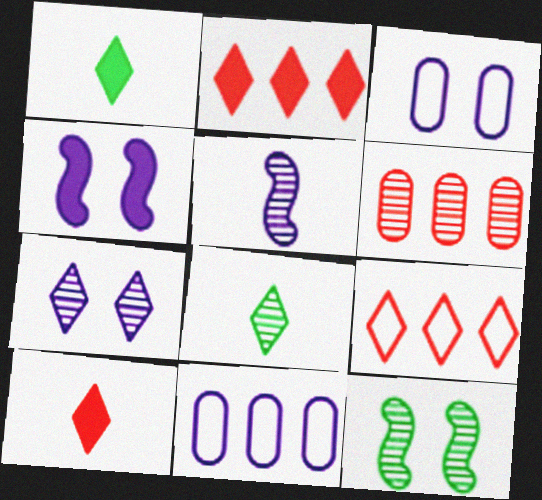[[1, 7, 9], 
[3, 4, 7], 
[10, 11, 12]]